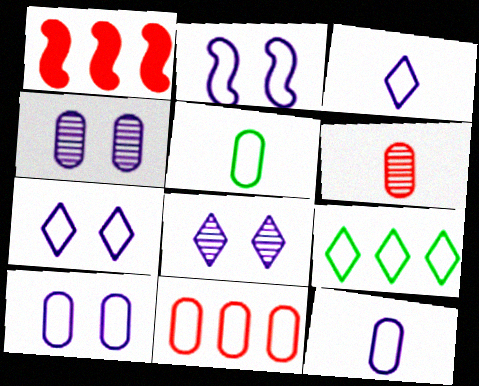[[1, 5, 8], 
[2, 7, 10], 
[5, 10, 11]]